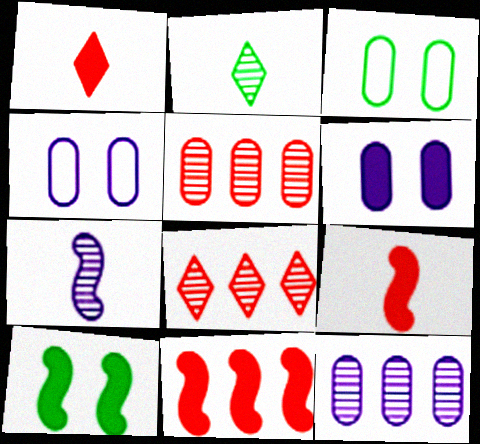[[2, 4, 11]]